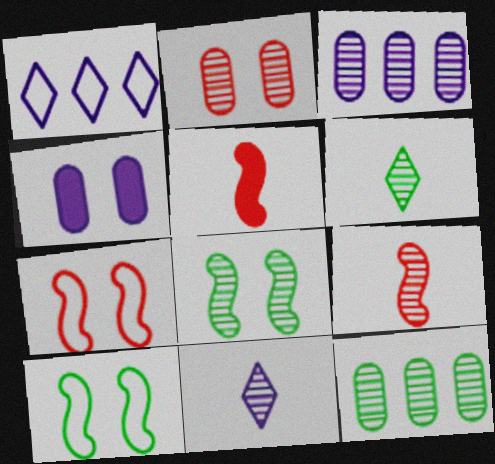[[6, 8, 12]]